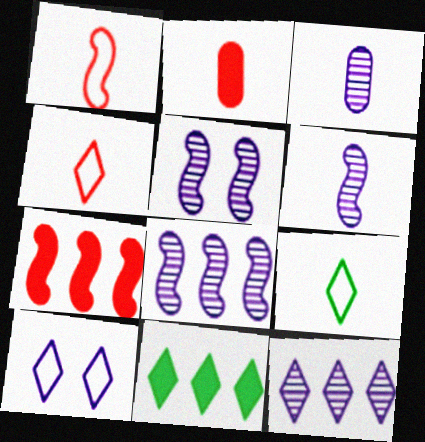[[2, 6, 9], 
[3, 5, 12], 
[5, 6, 8]]